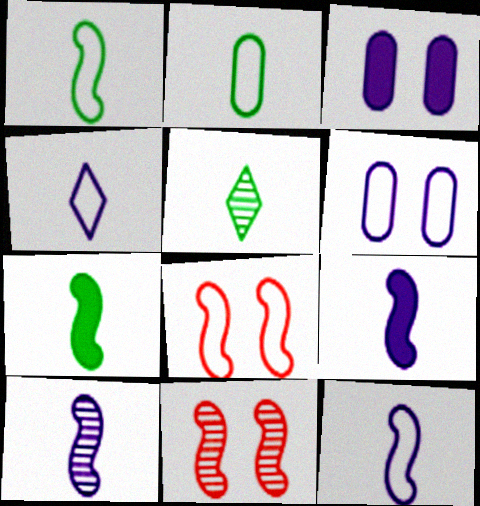[[2, 5, 7], 
[9, 10, 12]]